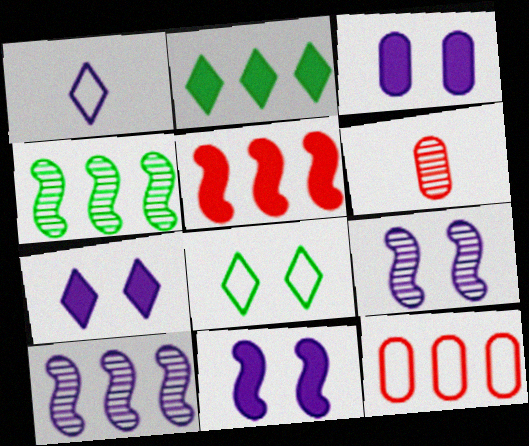[[1, 3, 10], 
[2, 10, 12], 
[3, 7, 11]]